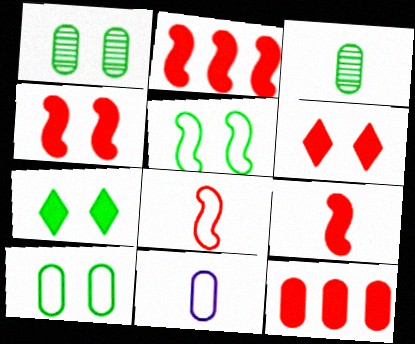[[1, 5, 7], 
[1, 11, 12], 
[2, 4, 9], 
[6, 9, 12]]